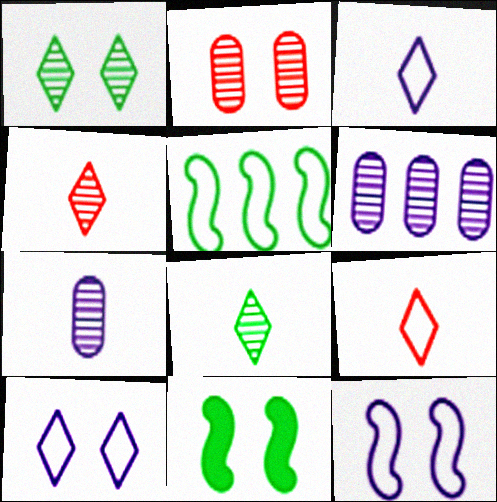[[2, 10, 11], 
[6, 9, 11]]